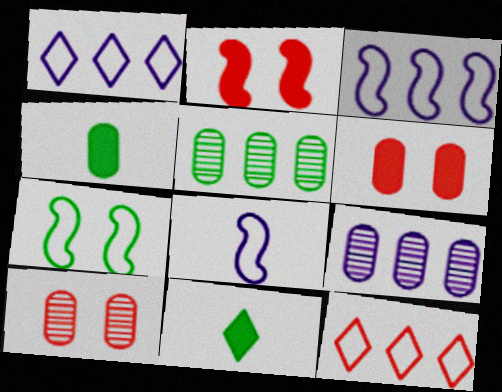[[3, 10, 11], 
[5, 7, 11]]